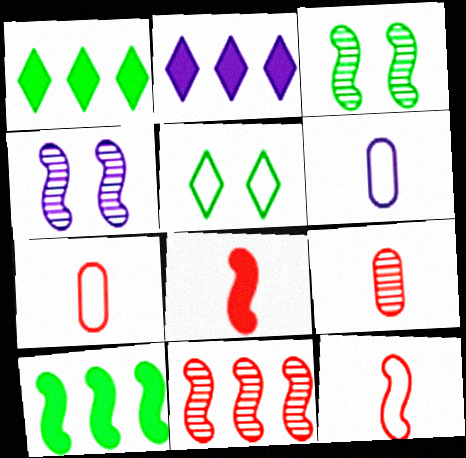[[1, 4, 7], 
[2, 3, 7], 
[2, 4, 6], 
[4, 10, 12]]